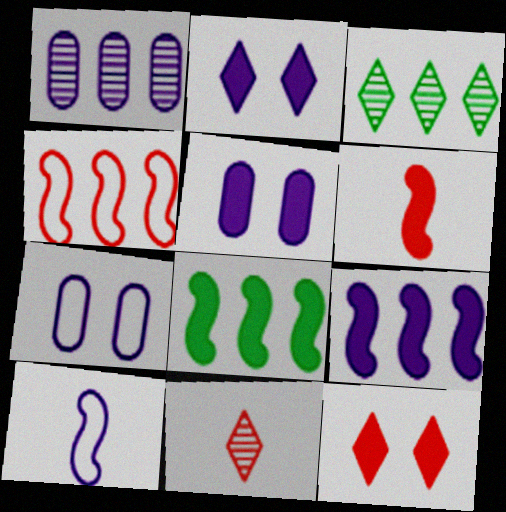[[1, 2, 10], 
[3, 6, 7], 
[7, 8, 11]]